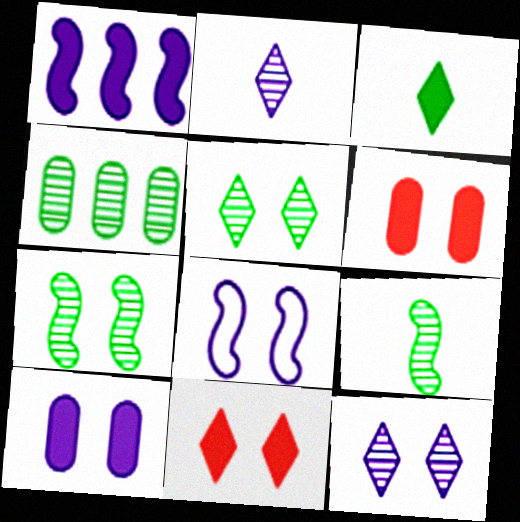[[1, 3, 6], 
[4, 5, 9], 
[5, 6, 8], 
[8, 10, 12]]